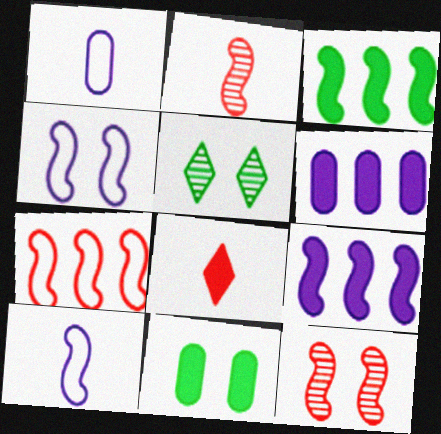[[2, 3, 4], 
[3, 10, 12], 
[8, 9, 11]]